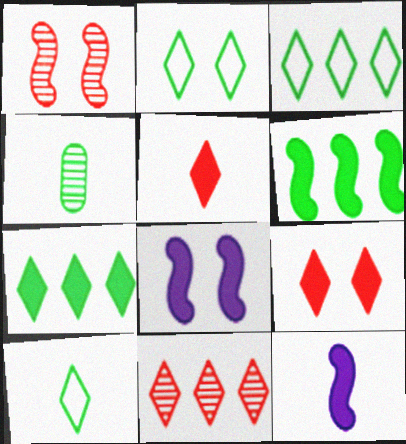[[2, 3, 10], 
[2, 4, 6]]